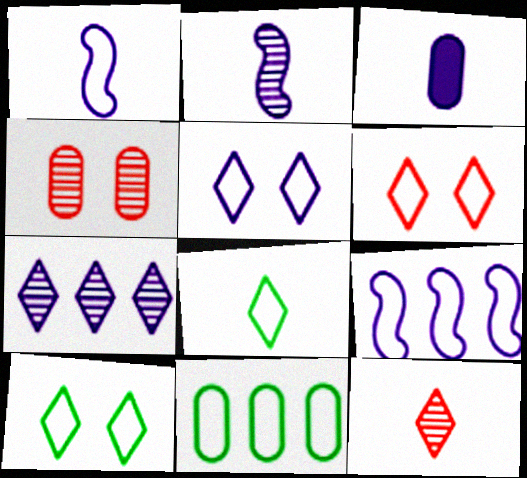[[1, 6, 11], 
[3, 4, 11], 
[5, 6, 10]]